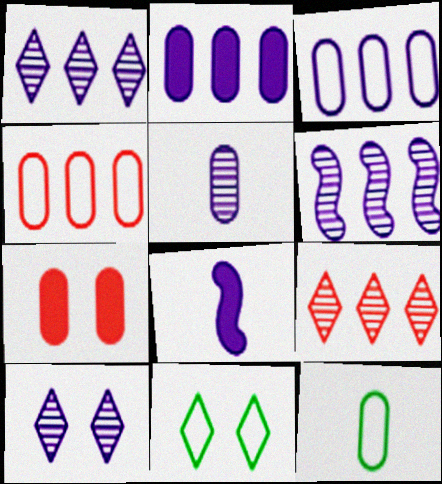[[3, 8, 10], 
[5, 6, 10]]